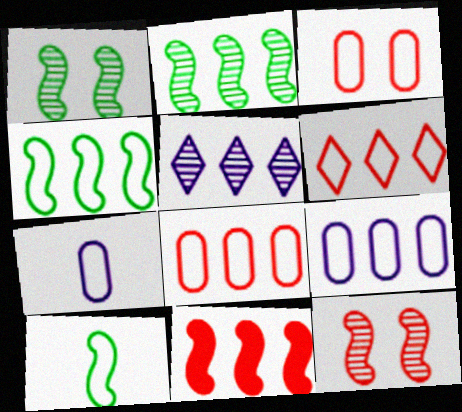[[4, 6, 9]]